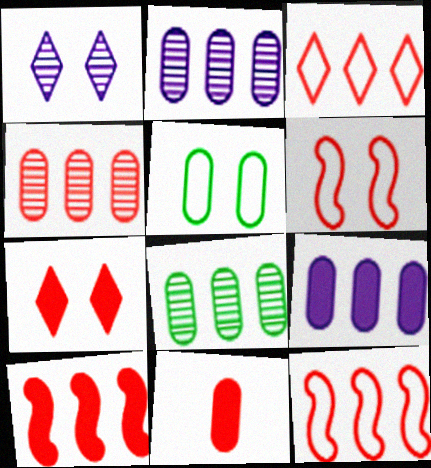[[2, 4, 8], 
[2, 5, 11], 
[3, 4, 10], 
[7, 10, 11]]